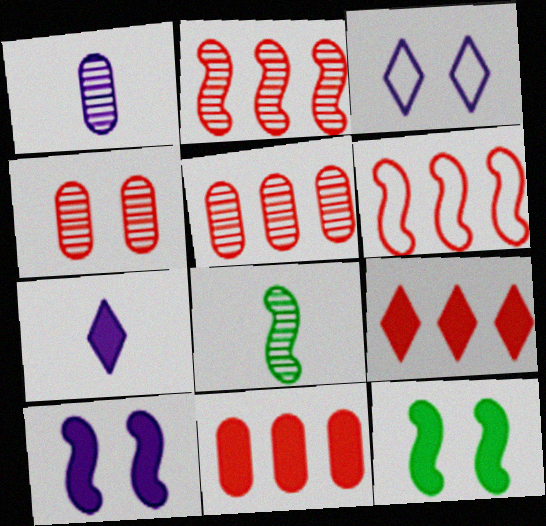[[3, 4, 12], 
[3, 8, 11], 
[5, 6, 9], 
[6, 8, 10], 
[7, 11, 12]]